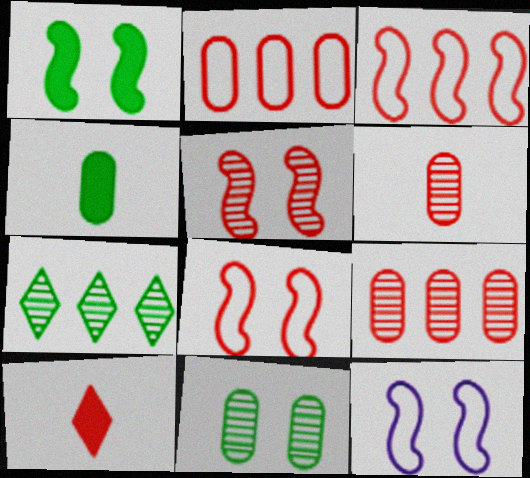[[1, 5, 12], 
[2, 5, 10], 
[8, 9, 10]]